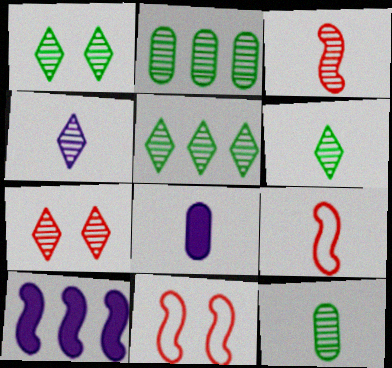[[1, 5, 6], 
[3, 4, 12], 
[4, 5, 7], 
[5, 8, 11], 
[6, 8, 9]]